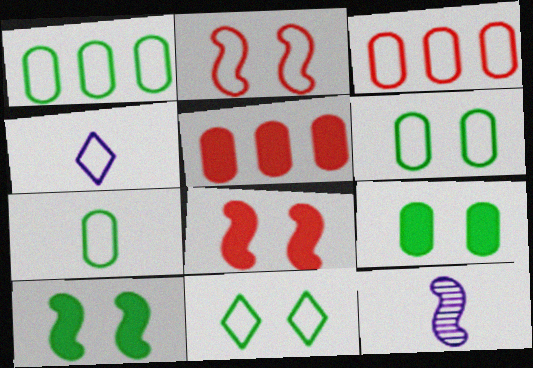[[1, 2, 4], 
[1, 6, 7], 
[5, 11, 12]]